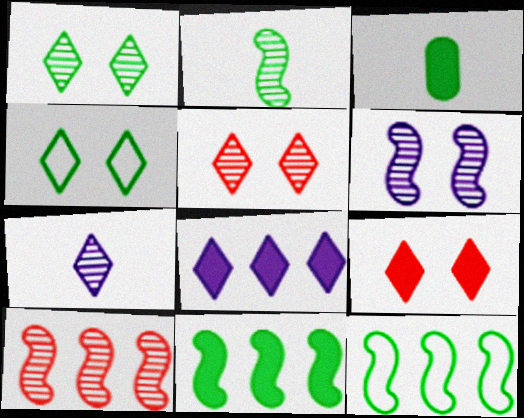[[1, 3, 12], 
[2, 6, 10]]